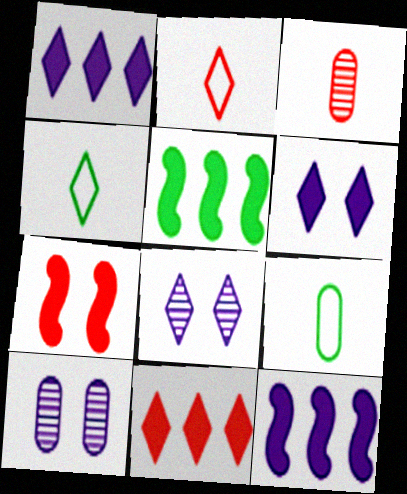[[2, 5, 10], 
[4, 8, 11]]